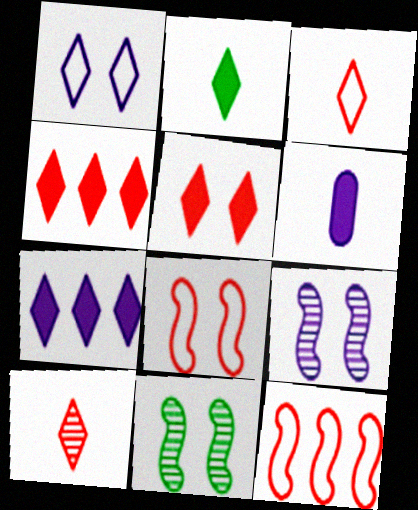[[2, 5, 7]]